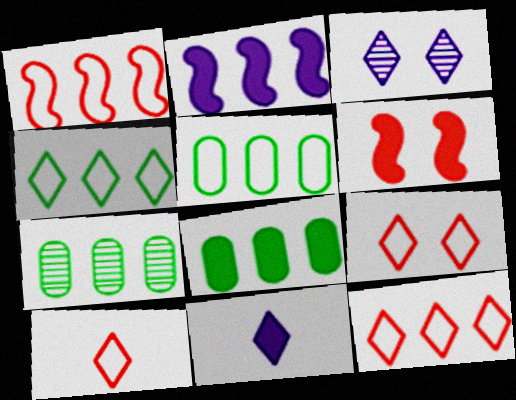[[2, 7, 12], 
[5, 7, 8], 
[6, 8, 11], 
[9, 10, 12]]